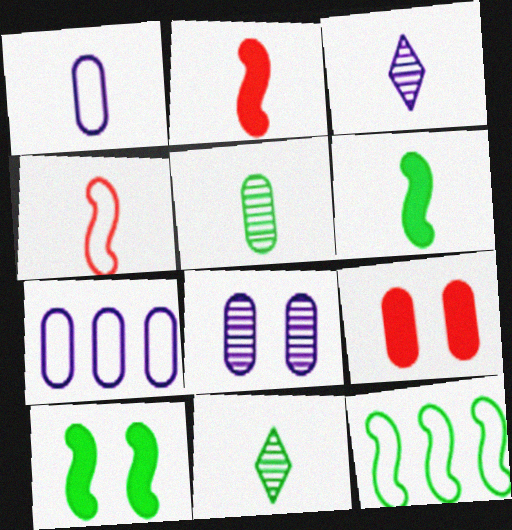[[1, 2, 11], 
[3, 9, 12], 
[5, 7, 9]]